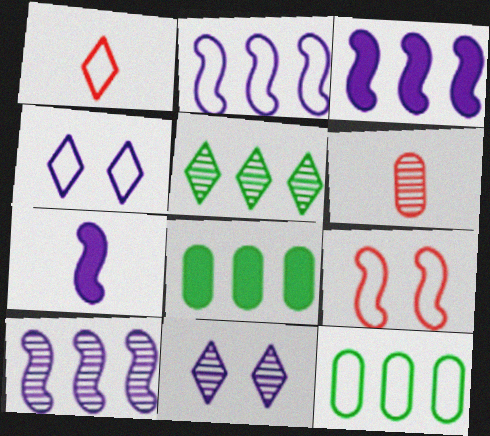[[2, 3, 10]]